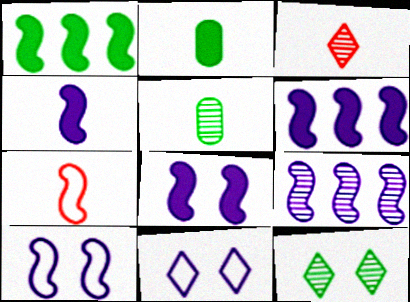[[4, 6, 8], 
[4, 9, 10]]